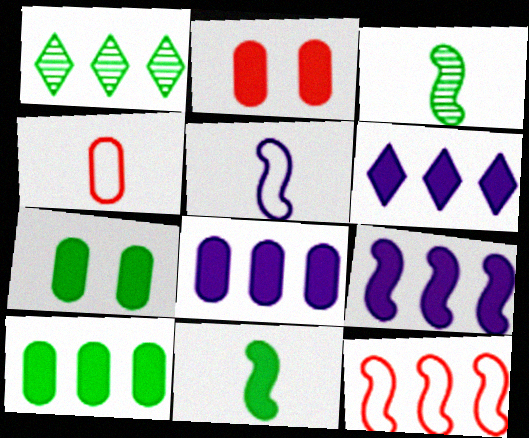[[1, 2, 5], 
[1, 8, 12], 
[2, 6, 11], 
[6, 8, 9]]